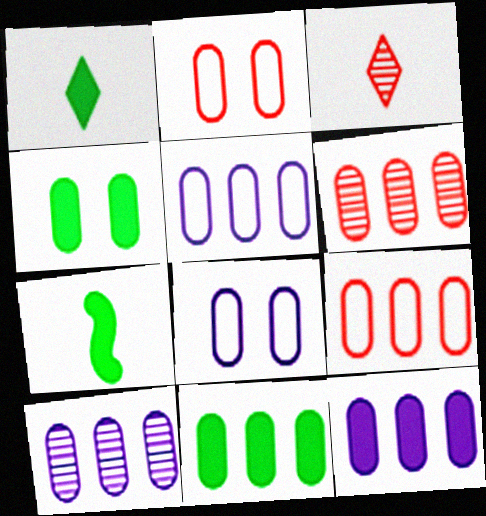[[5, 6, 11], 
[5, 10, 12], 
[9, 10, 11]]